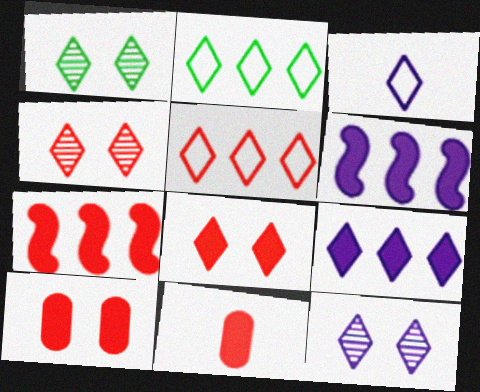[[1, 4, 12], 
[3, 9, 12], 
[7, 8, 11]]